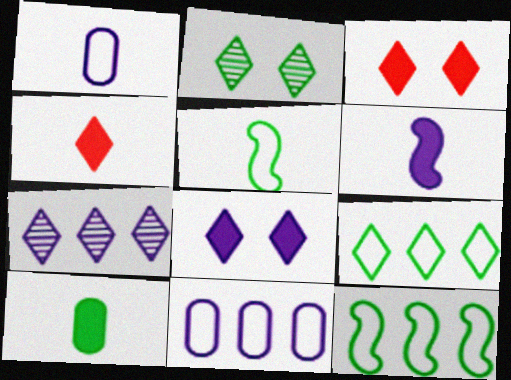[[2, 10, 12], 
[4, 6, 10]]